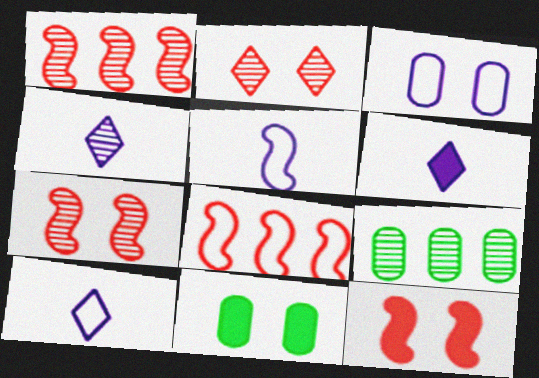[[1, 10, 11], 
[4, 6, 10], 
[4, 7, 9], 
[4, 8, 11], 
[9, 10, 12]]